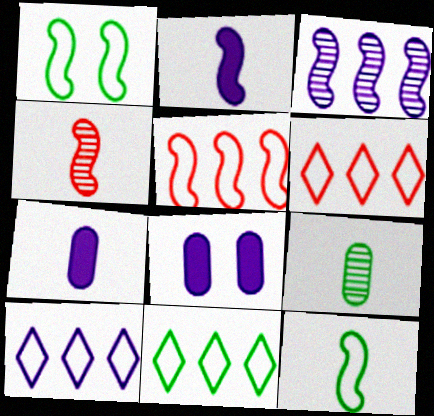[[2, 4, 12], 
[4, 8, 11], 
[6, 10, 11]]